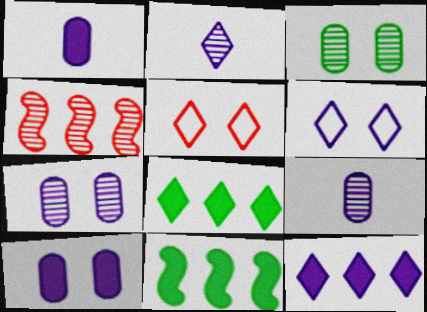[[2, 3, 4], 
[2, 5, 8], 
[2, 6, 12], 
[5, 9, 11]]